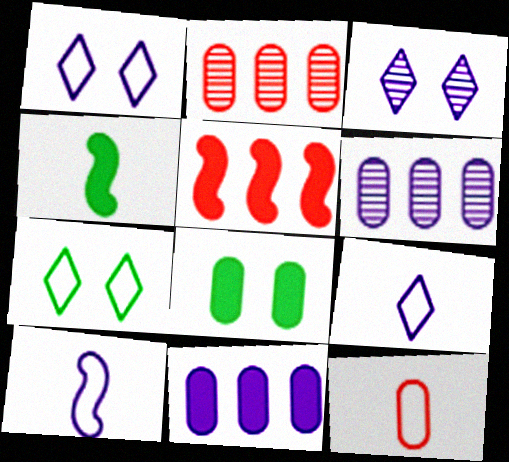[[1, 2, 4], 
[3, 10, 11], 
[6, 8, 12]]